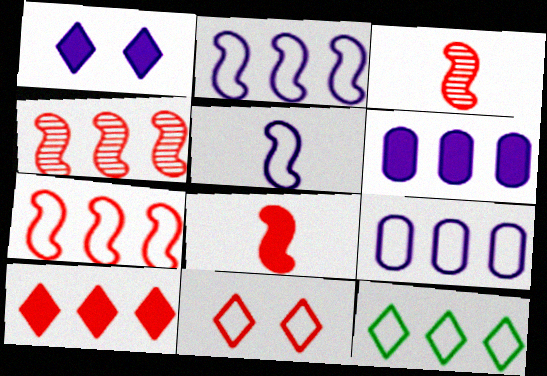[[4, 6, 12], 
[7, 9, 12]]